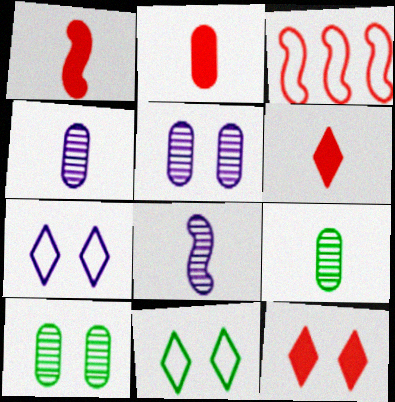[[1, 2, 6]]